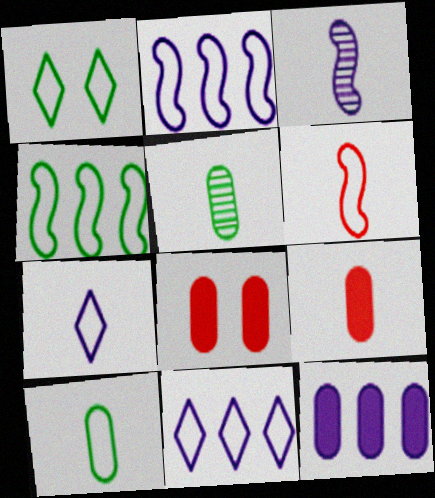[[1, 4, 10], 
[6, 7, 10]]